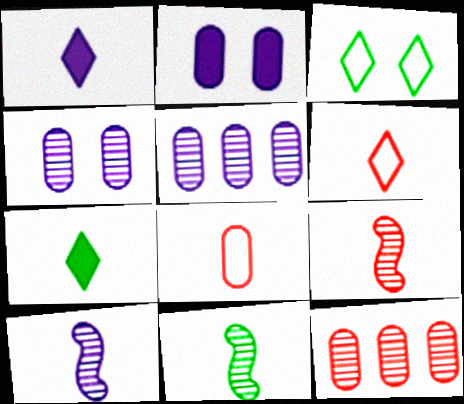[[1, 8, 11], 
[7, 8, 10], 
[9, 10, 11]]